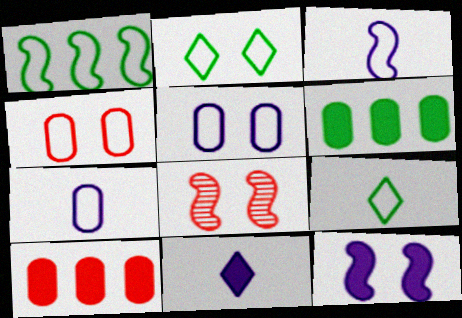[]